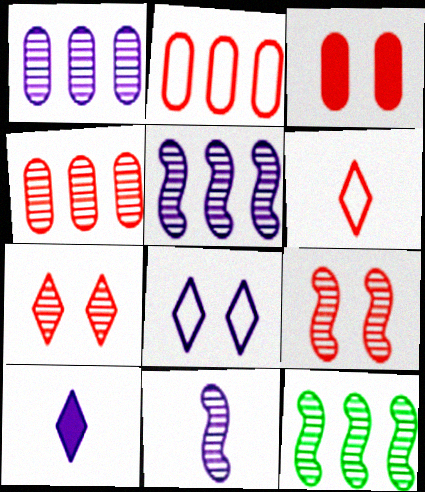[[9, 11, 12]]